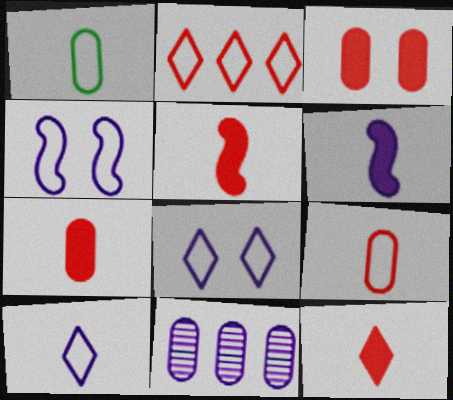[[1, 2, 4], 
[1, 3, 11], 
[5, 7, 12], 
[6, 8, 11]]